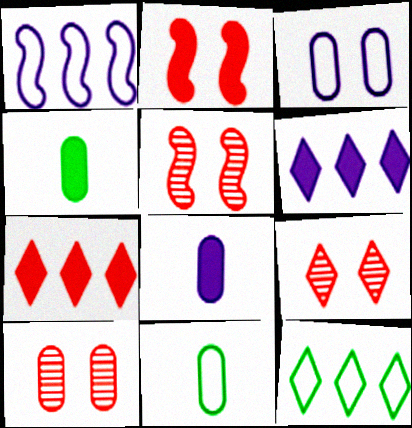[[1, 4, 9], 
[2, 4, 6], 
[5, 6, 11], 
[5, 8, 12], 
[5, 9, 10]]